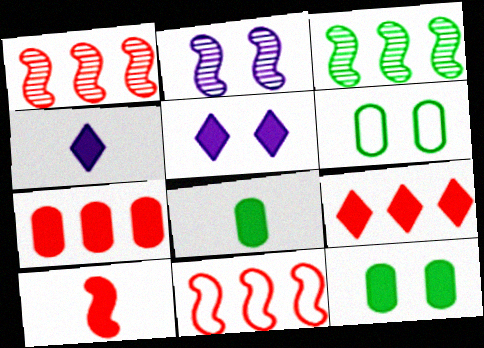[[1, 4, 6], 
[4, 8, 10]]